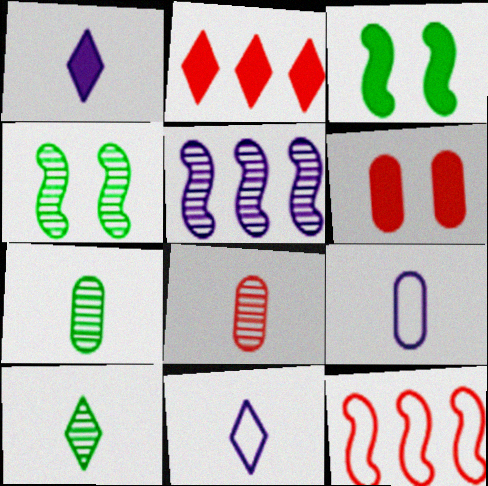[[2, 4, 9]]